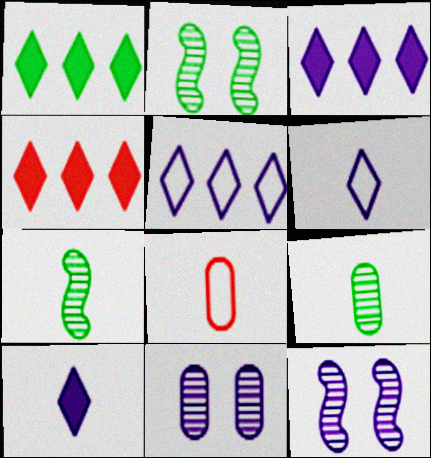[[1, 3, 4], 
[1, 8, 12], 
[2, 3, 8], 
[7, 8, 10]]